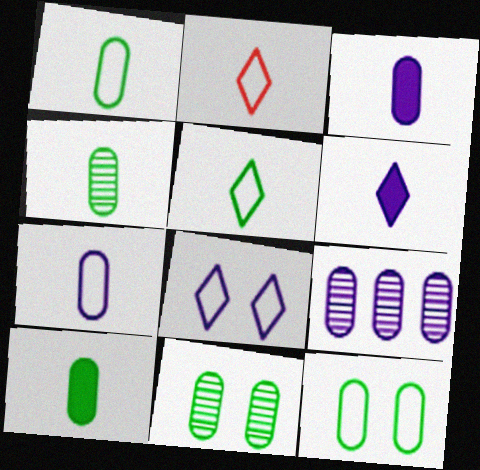[[1, 4, 10]]